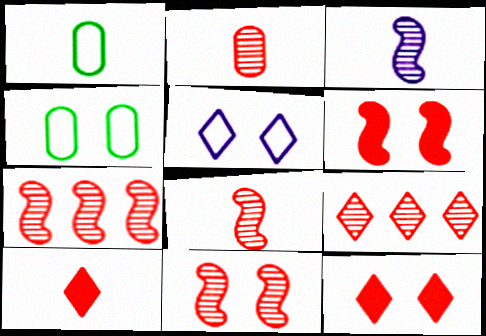[[1, 3, 10], 
[2, 9, 11], 
[7, 8, 11]]